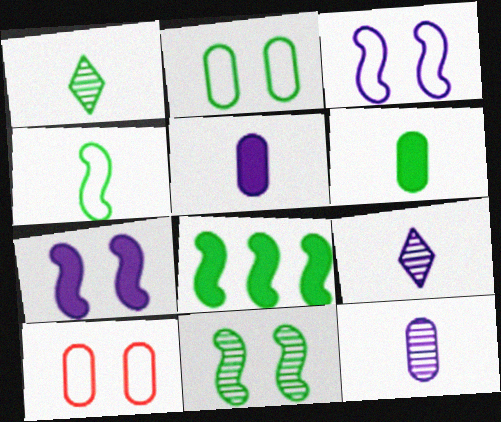[[1, 2, 8], 
[1, 4, 6], 
[4, 8, 11], 
[8, 9, 10]]